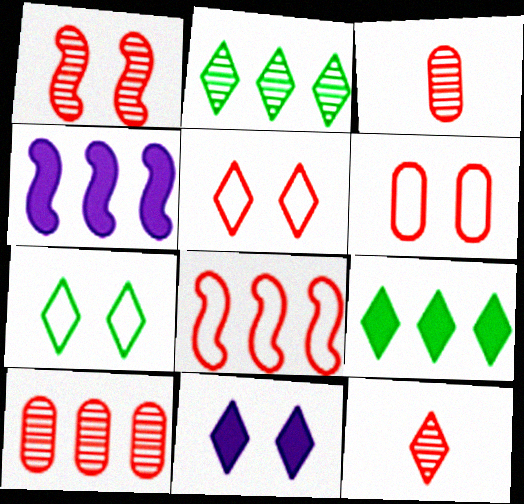[[1, 10, 12], 
[3, 4, 7]]